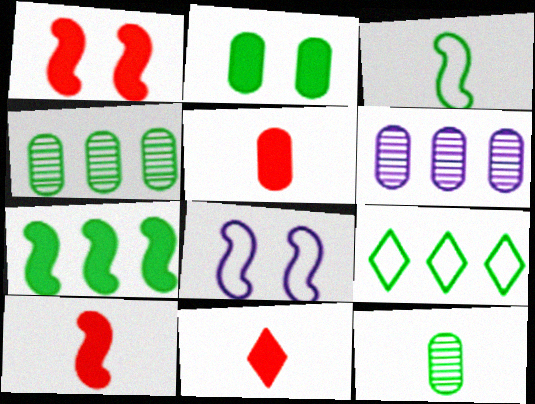[[4, 7, 9], 
[4, 8, 11], 
[5, 10, 11]]